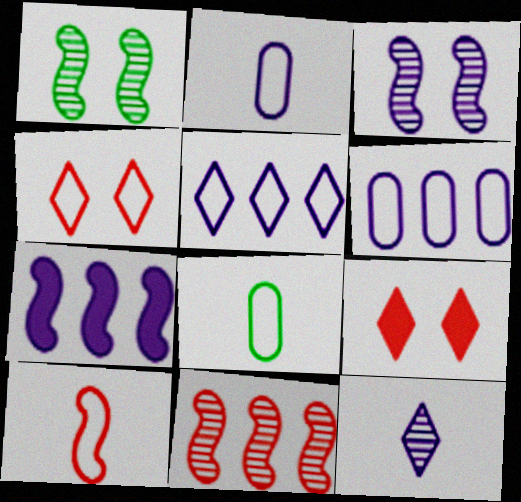[[1, 7, 10]]